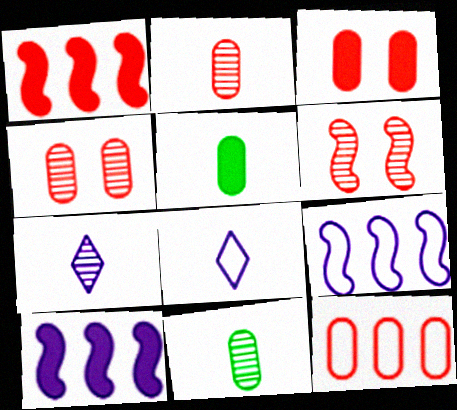[[2, 3, 12]]